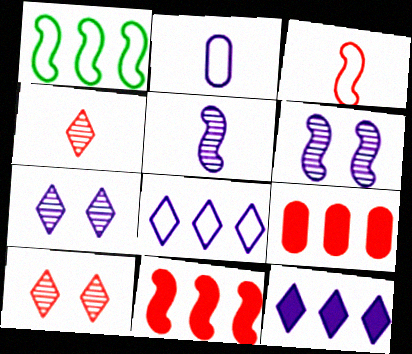[[2, 6, 12], 
[3, 9, 10]]